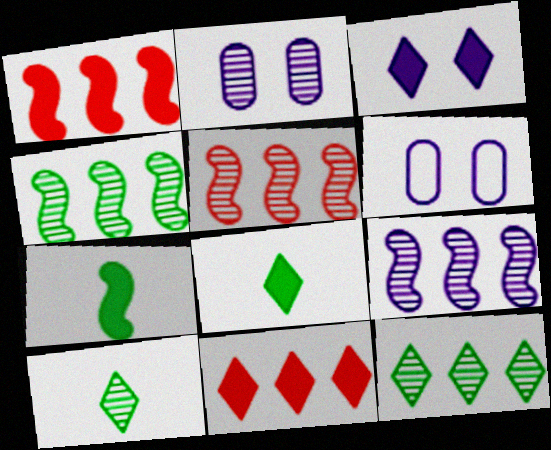[[1, 6, 10], 
[2, 5, 10], 
[3, 8, 11], 
[4, 5, 9], 
[5, 6, 8]]